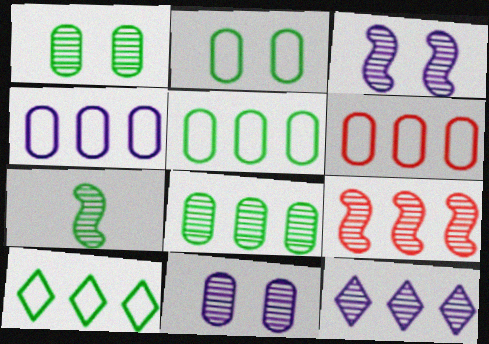[[3, 7, 9], 
[4, 5, 6], 
[8, 9, 12]]